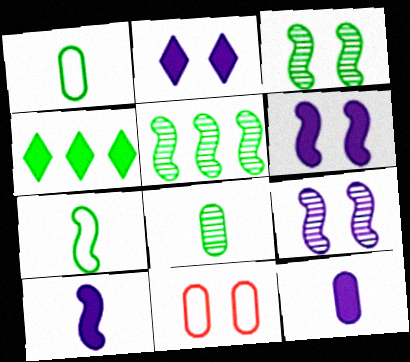[[1, 3, 4], 
[2, 3, 11]]